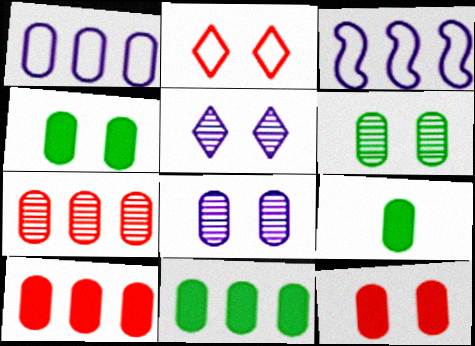[[1, 7, 11], 
[4, 9, 11]]